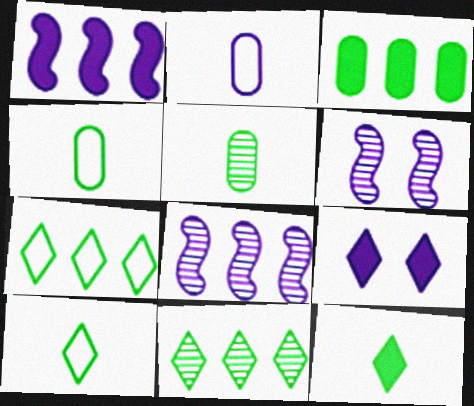[[2, 8, 9]]